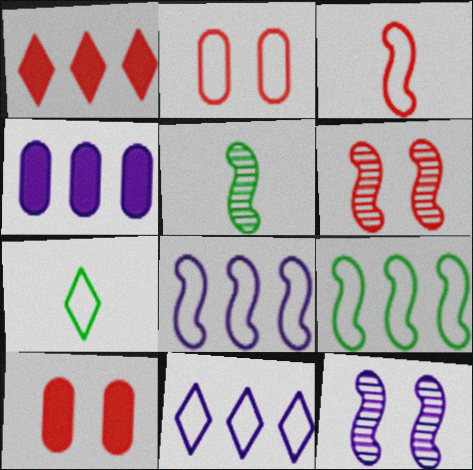[[2, 7, 8], 
[4, 6, 7], 
[5, 10, 11]]